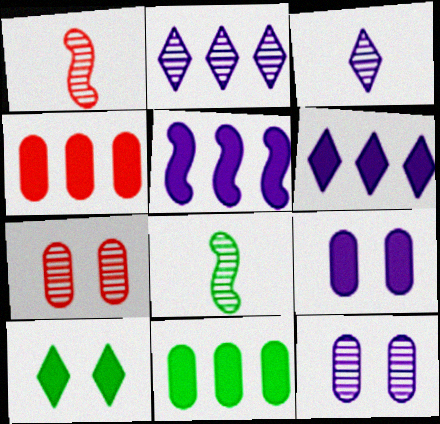[[2, 7, 8]]